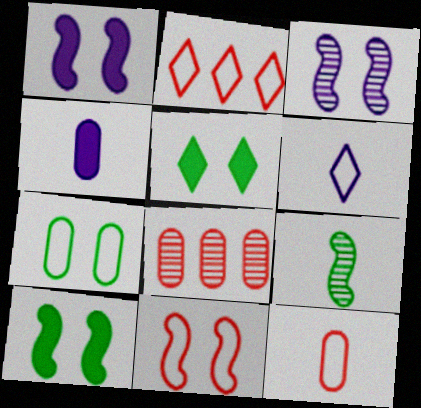[[2, 11, 12], 
[3, 10, 11], 
[4, 7, 8], 
[6, 8, 10]]